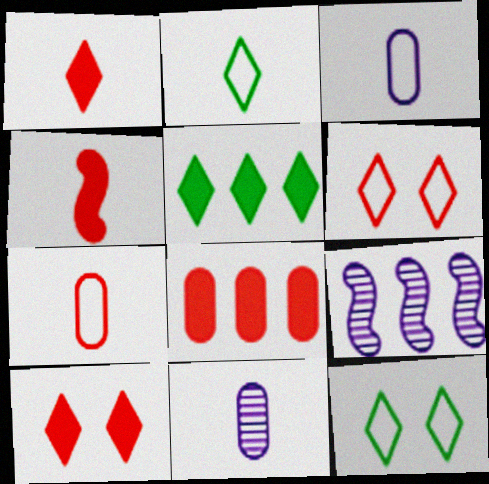[[2, 4, 11], 
[4, 8, 10]]